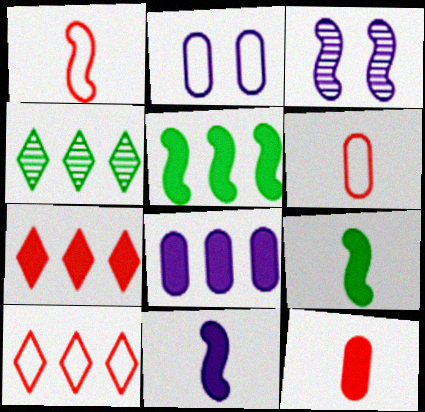[[1, 3, 5], 
[5, 7, 8]]